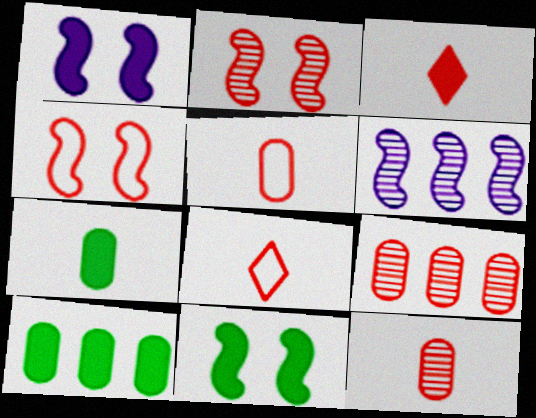[[1, 3, 10], 
[3, 4, 9]]